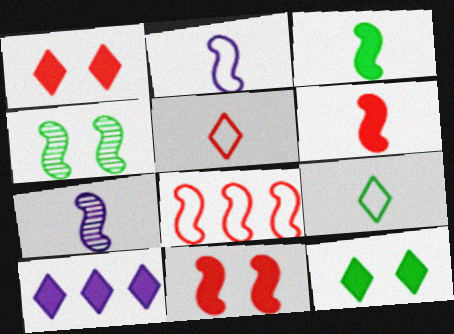[]